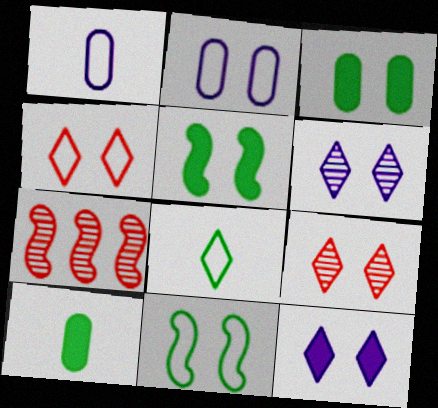[[2, 4, 11], 
[2, 5, 9]]